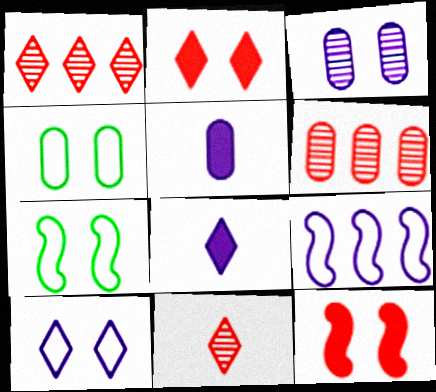[[1, 5, 7], 
[2, 3, 7], 
[3, 8, 9], 
[4, 5, 6], 
[6, 7, 8]]